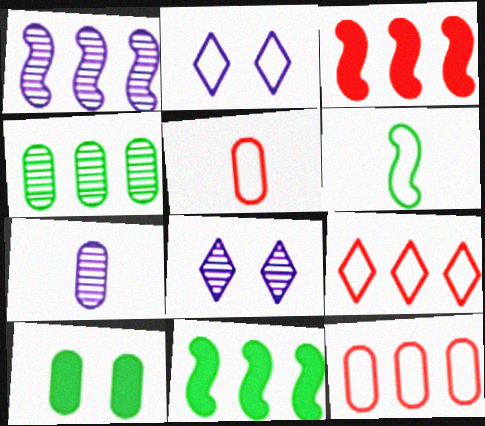[[1, 7, 8], 
[2, 6, 12], 
[5, 8, 11], 
[7, 10, 12]]